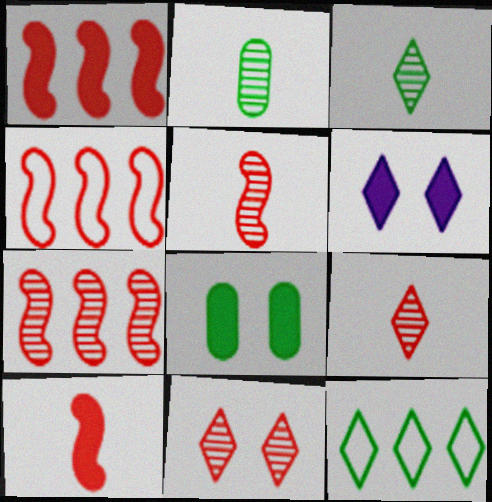[[1, 4, 7], 
[2, 4, 6], 
[6, 9, 12]]